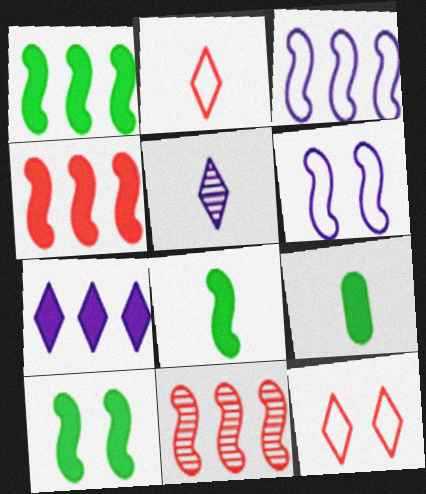[[1, 3, 11], 
[1, 8, 10], 
[6, 8, 11]]